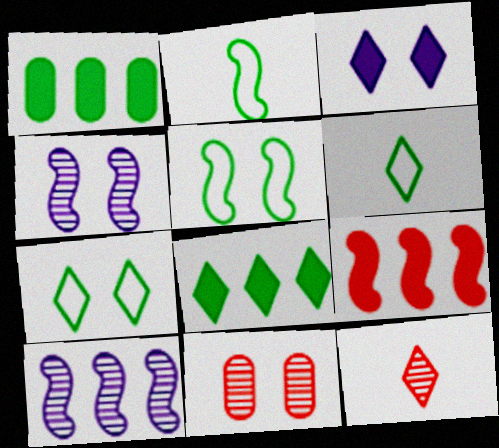[[2, 4, 9], 
[3, 5, 11]]